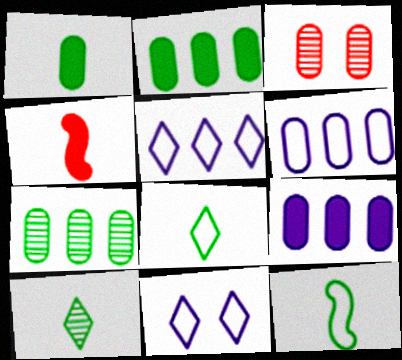[[1, 3, 6], 
[1, 10, 12], 
[4, 7, 11]]